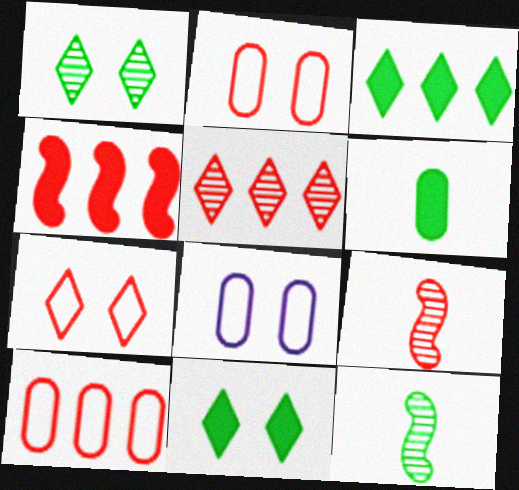[[3, 8, 9], 
[4, 5, 10]]